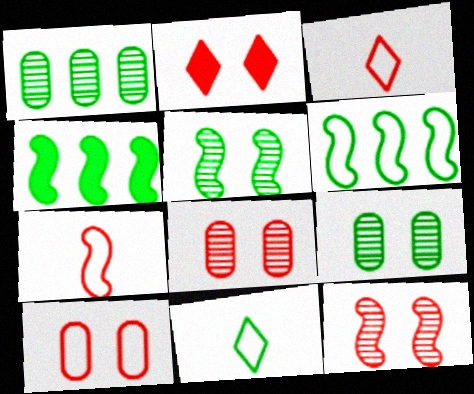[[2, 10, 12], 
[4, 9, 11]]